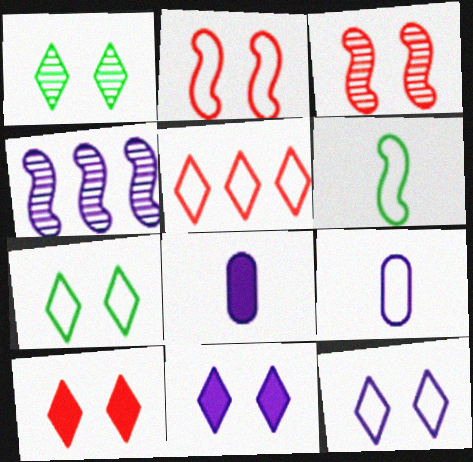[[1, 10, 12], 
[4, 8, 12], 
[4, 9, 11]]